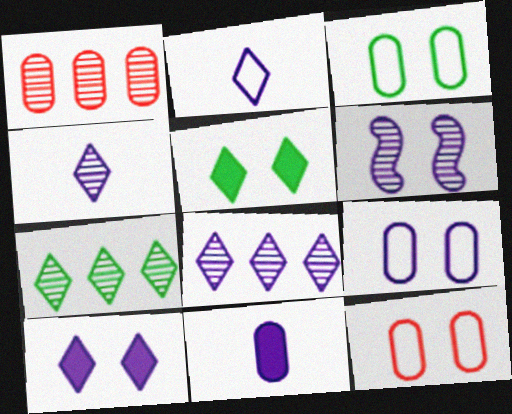[[1, 3, 11], 
[2, 8, 10], 
[3, 9, 12], 
[5, 6, 12], 
[6, 9, 10]]